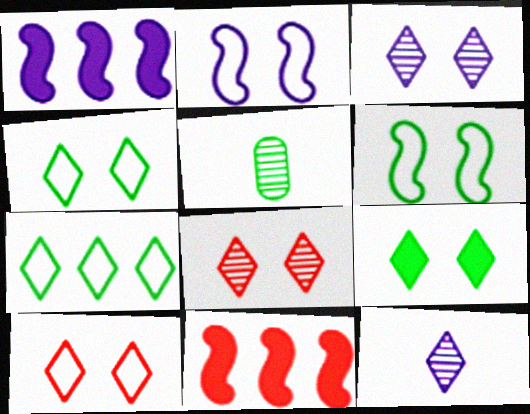[[1, 5, 10], 
[3, 9, 10]]